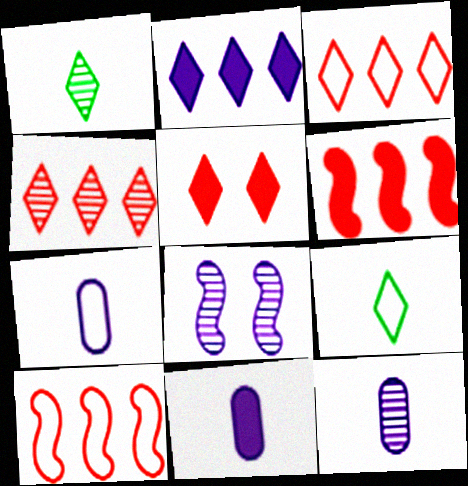[[2, 7, 8], 
[7, 11, 12]]